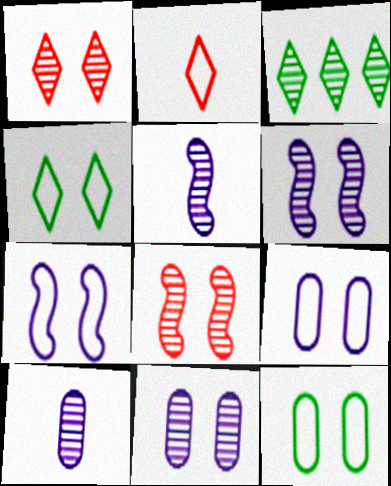[[3, 8, 10]]